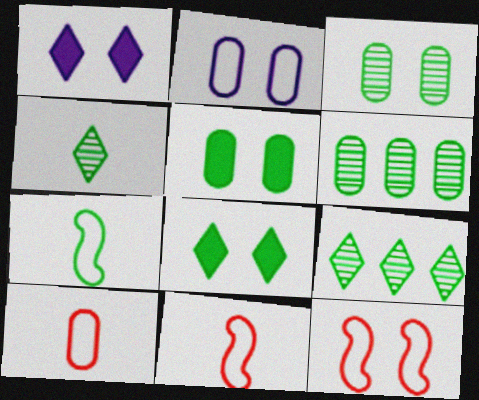[[1, 3, 12], 
[1, 6, 11], 
[5, 7, 9], 
[6, 7, 8]]